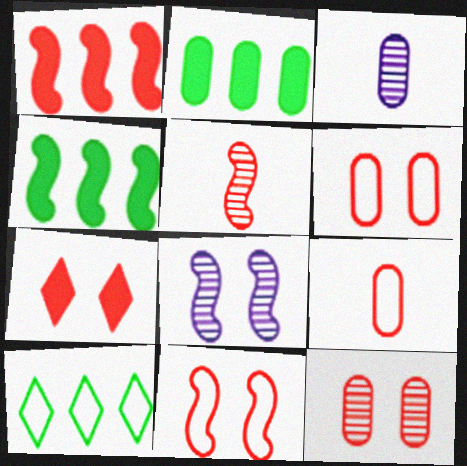[[1, 5, 11], 
[2, 3, 6], 
[7, 11, 12]]